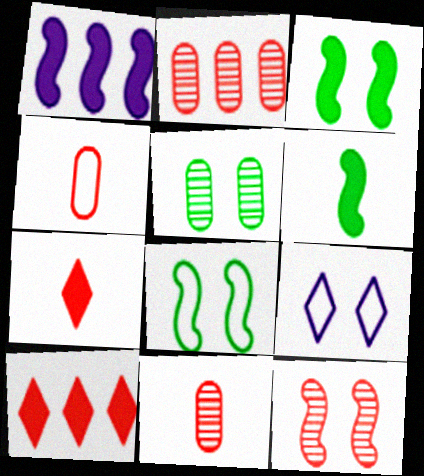[[2, 6, 9], 
[4, 10, 12]]